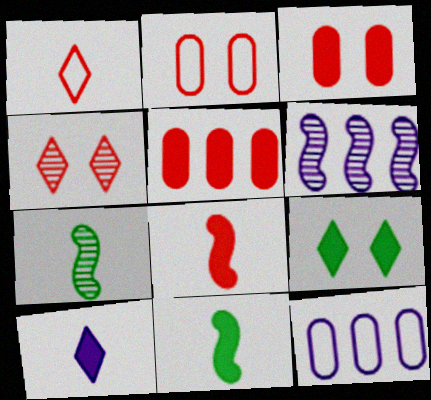[[4, 11, 12]]